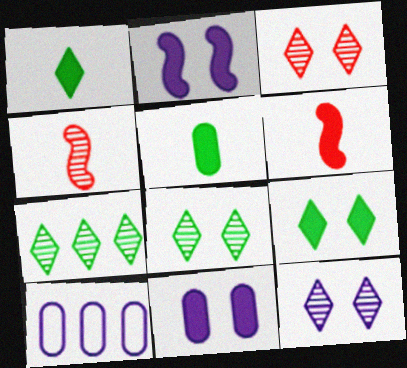[[3, 8, 12], 
[4, 9, 10], 
[6, 8, 10]]